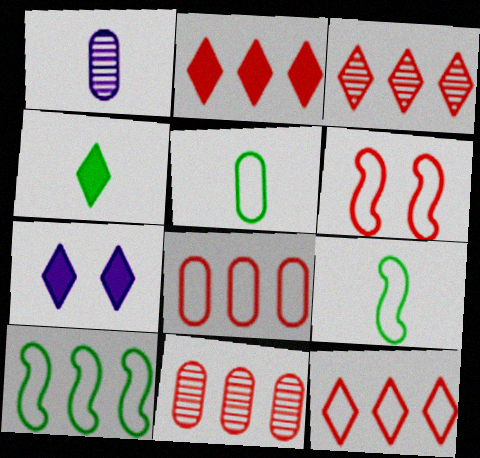[[2, 3, 12], 
[2, 4, 7], 
[7, 9, 11]]